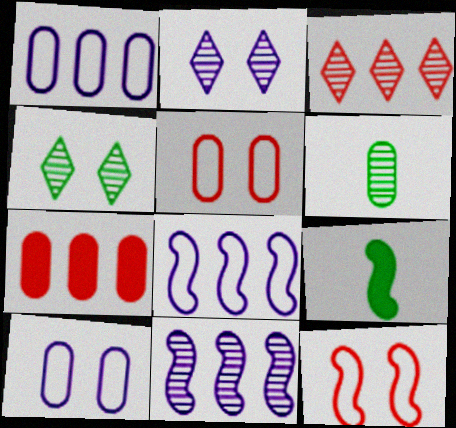[[3, 9, 10], 
[6, 7, 10], 
[9, 11, 12]]